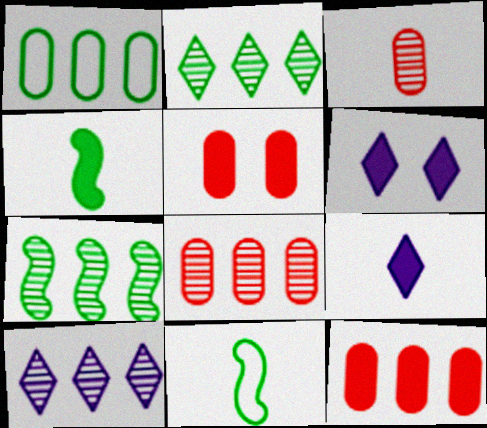[[3, 9, 11], 
[4, 6, 12], 
[5, 10, 11], 
[6, 8, 11], 
[7, 8, 10]]